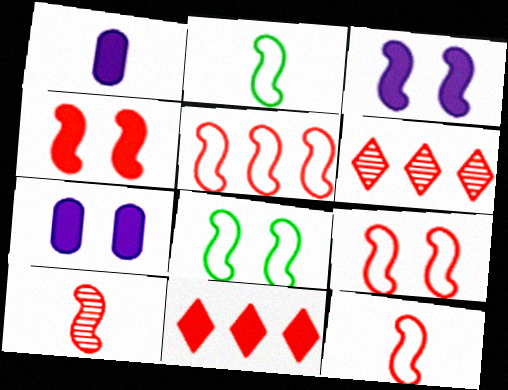[[1, 6, 8], 
[2, 6, 7], 
[4, 5, 10], 
[5, 9, 12]]